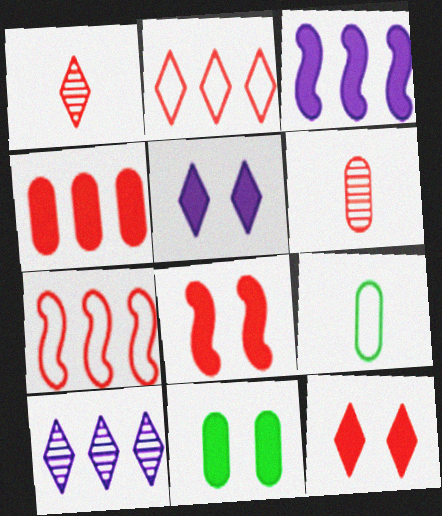[[1, 2, 12], 
[2, 6, 8], 
[5, 8, 11], 
[6, 7, 12], 
[8, 9, 10]]